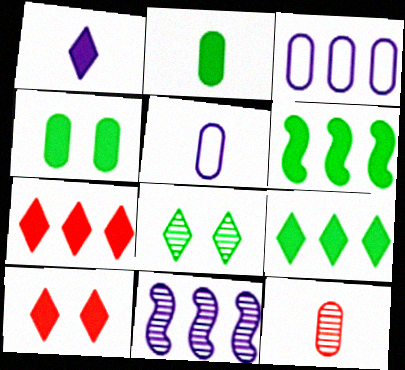[[1, 9, 10], 
[2, 5, 12], 
[3, 4, 12], 
[8, 11, 12]]